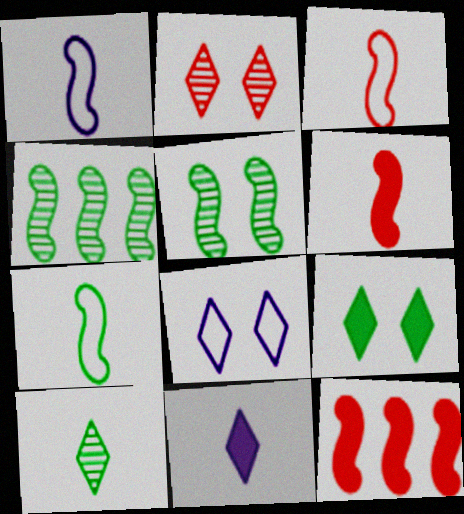[[1, 3, 7], 
[1, 5, 12], 
[2, 8, 9]]